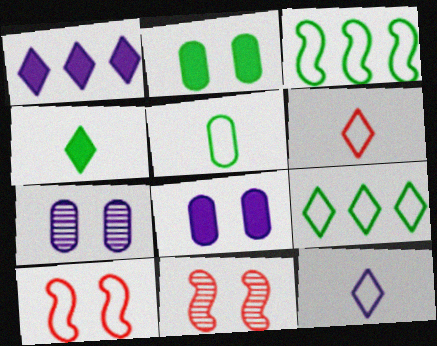[[1, 5, 11]]